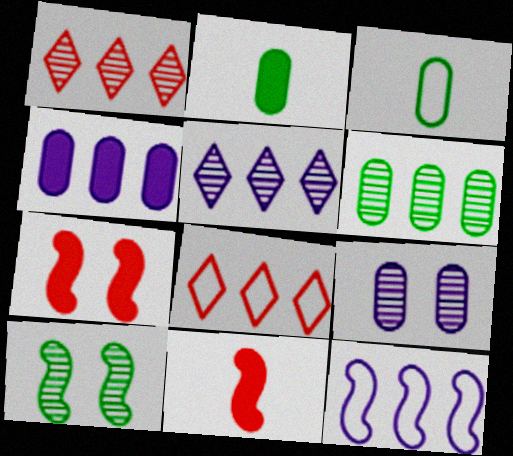[[3, 5, 7], 
[4, 5, 12], 
[10, 11, 12]]